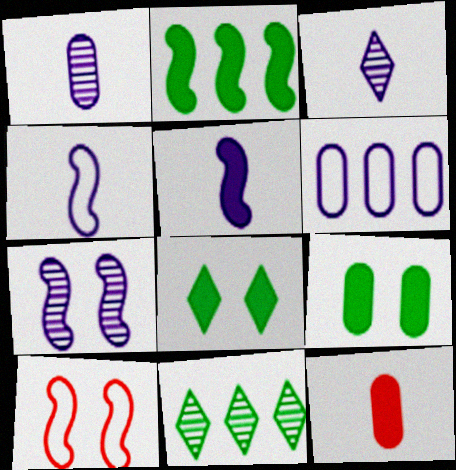[]